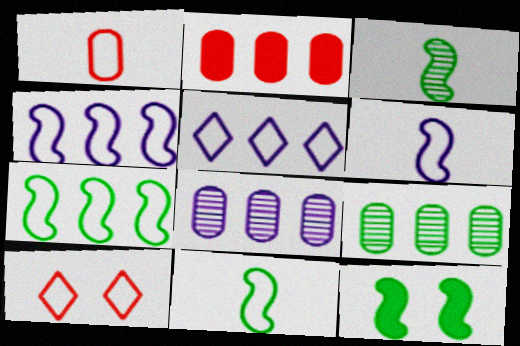[[3, 7, 12]]